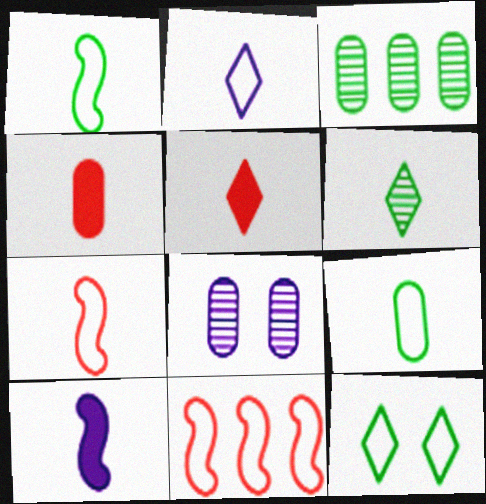[[2, 5, 6], 
[2, 7, 9]]